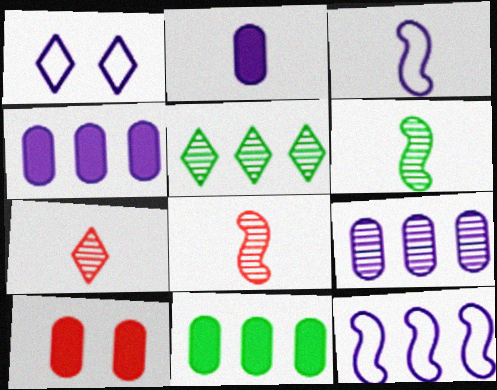[[1, 8, 11], 
[2, 10, 11], 
[3, 5, 10]]